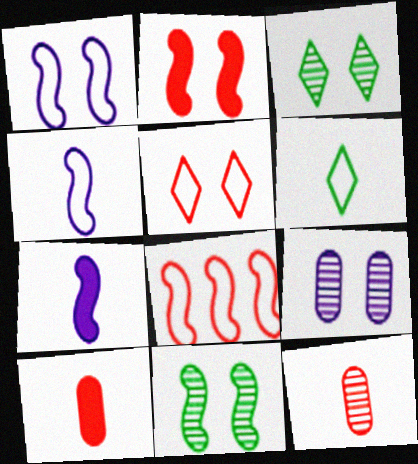[[1, 2, 11], 
[6, 7, 12], 
[7, 8, 11]]